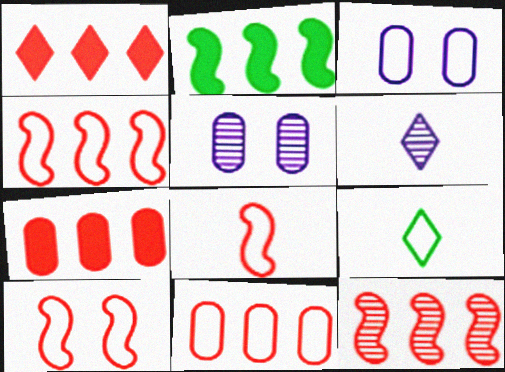[[1, 11, 12], 
[3, 4, 9], 
[4, 8, 10]]